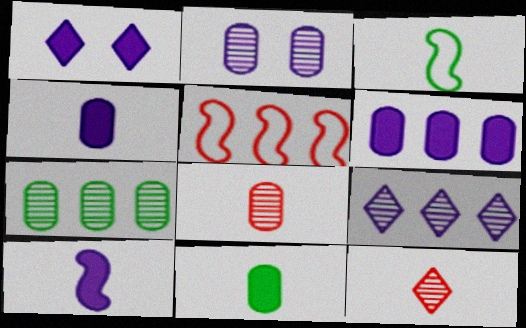[[1, 6, 10], 
[2, 7, 8], 
[3, 4, 12]]